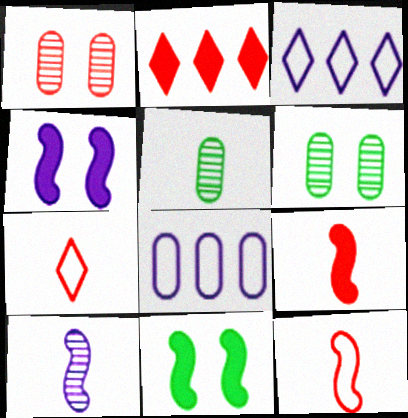[[1, 2, 12], 
[3, 6, 9]]